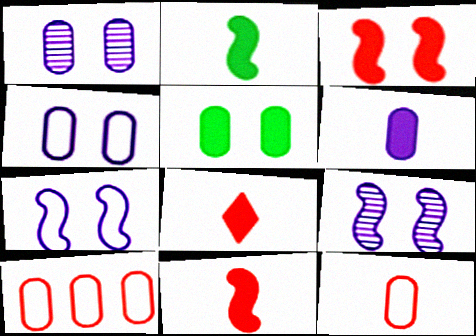[[2, 6, 8]]